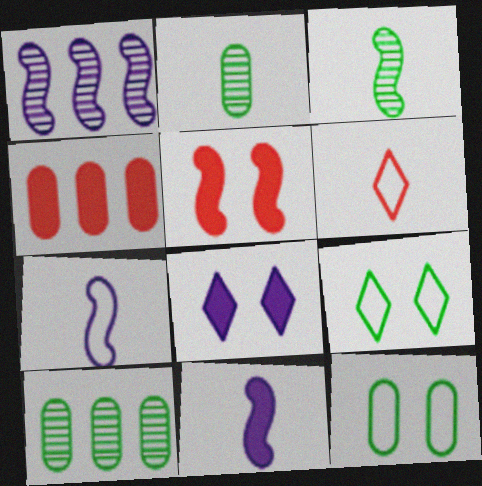[[2, 6, 11]]